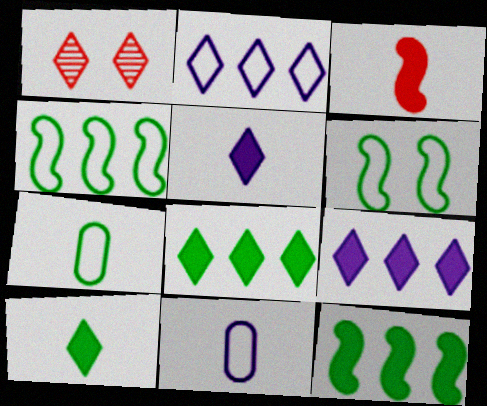[[1, 2, 10], 
[1, 11, 12]]